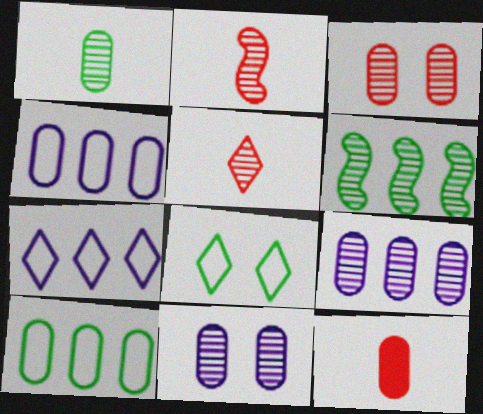[[1, 3, 9], 
[5, 6, 11], 
[10, 11, 12]]